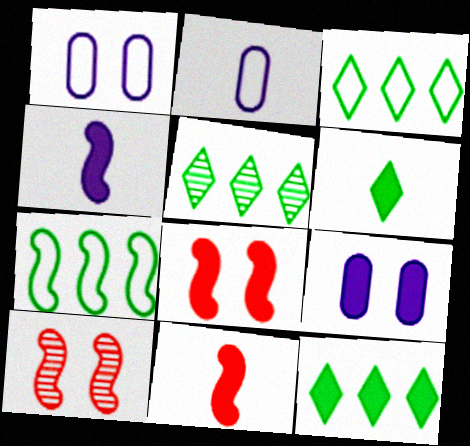[[1, 5, 11], 
[2, 5, 8], 
[2, 10, 12], 
[3, 5, 12], 
[4, 7, 10], 
[9, 11, 12]]